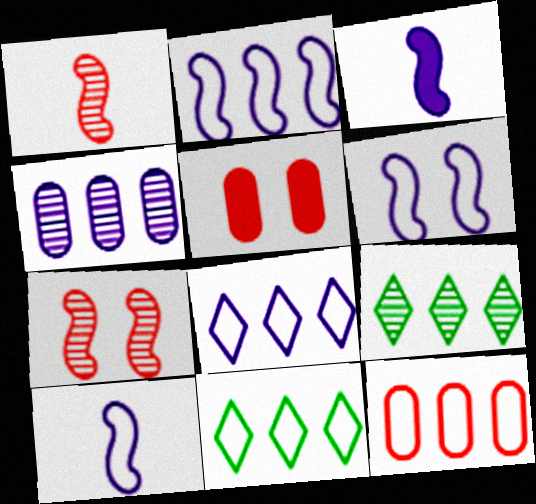[[2, 6, 10], 
[2, 11, 12], 
[5, 9, 10]]